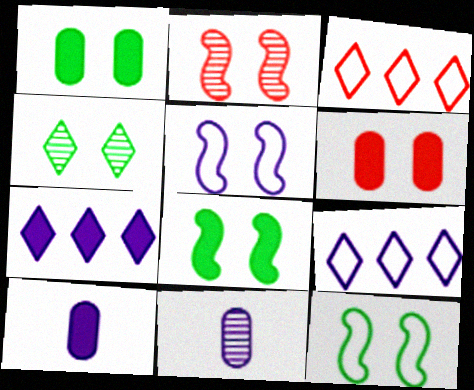[[1, 4, 12], 
[2, 5, 8], 
[3, 8, 11], 
[4, 5, 6], 
[5, 7, 11]]